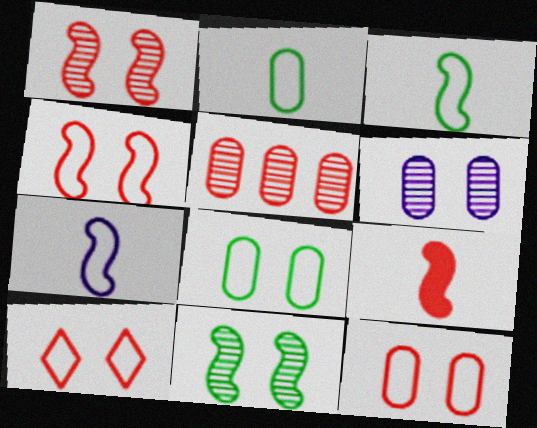[[4, 10, 12], 
[5, 9, 10]]